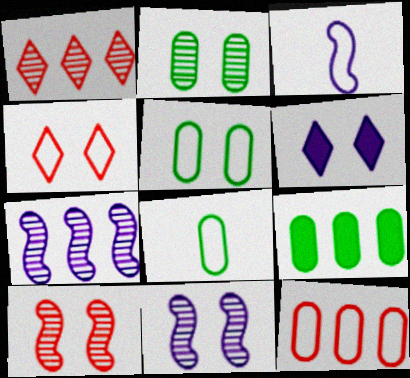[[2, 8, 9], 
[5, 6, 10]]